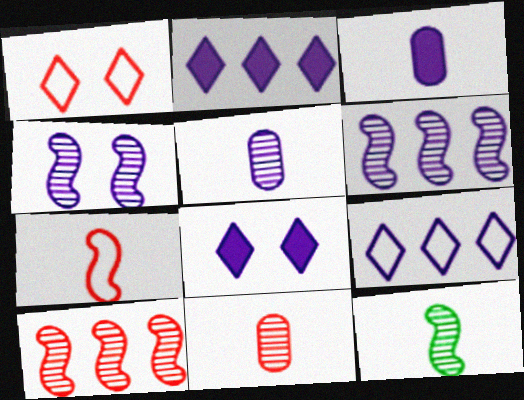[[3, 4, 9], 
[4, 10, 12]]